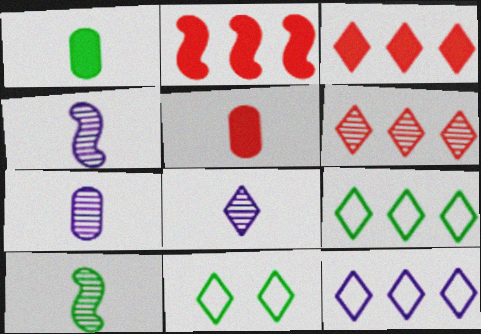[[2, 7, 11], 
[3, 8, 11], 
[4, 7, 8]]